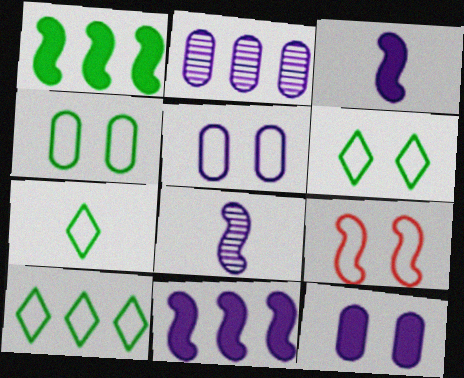[[1, 8, 9], 
[5, 6, 9], 
[6, 7, 10]]